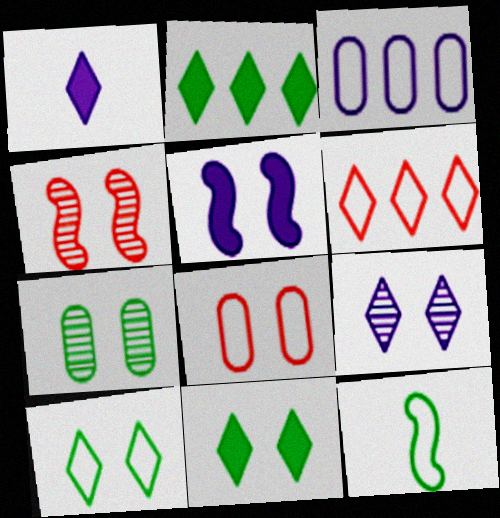[[2, 7, 12], 
[4, 7, 9]]